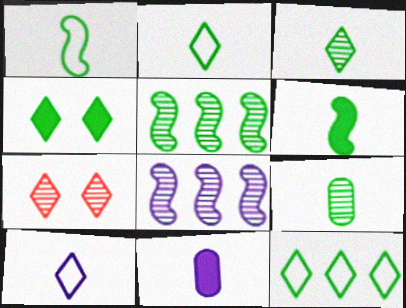[[2, 6, 9], 
[3, 4, 12], 
[7, 8, 9]]